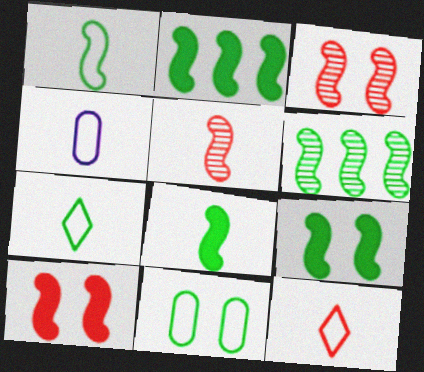[[1, 4, 12], 
[1, 6, 9], 
[2, 8, 9]]